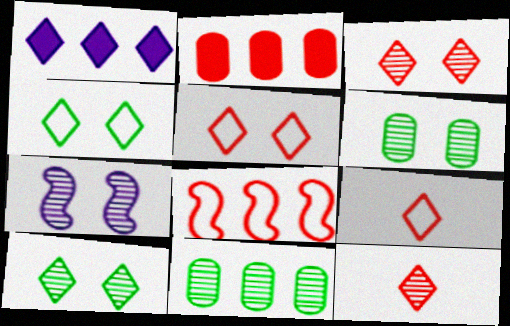[[1, 4, 12], 
[1, 8, 11], 
[1, 9, 10], 
[3, 6, 7], 
[7, 11, 12]]